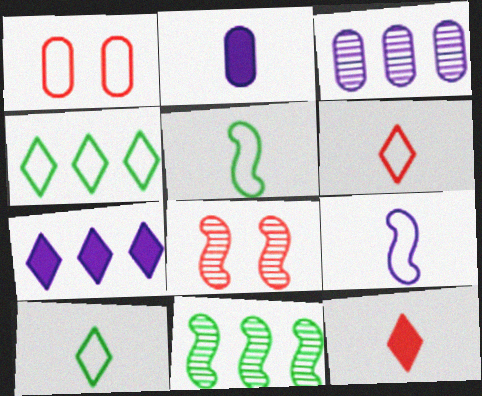[[1, 4, 9], 
[2, 4, 8]]